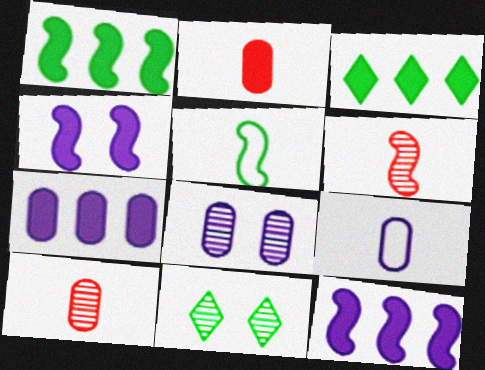[[2, 3, 4], 
[7, 8, 9]]